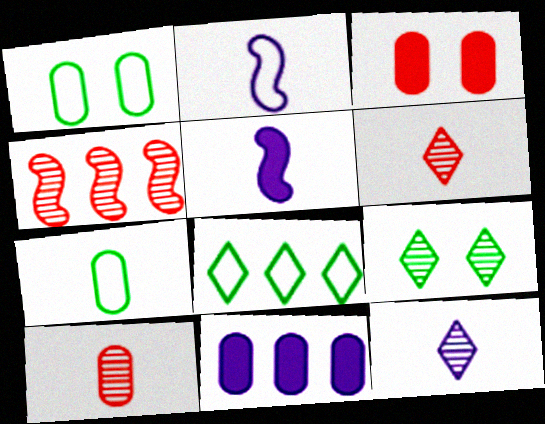[[1, 10, 11], 
[4, 8, 11], 
[5, 6, 7]]